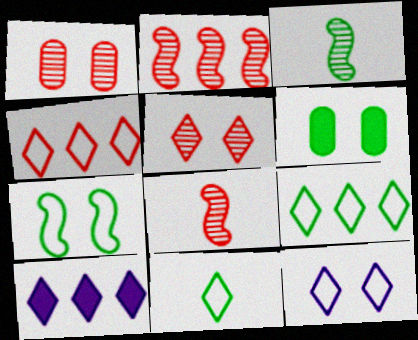[[3, 6, 9], 
[4, 11, 12], 
[5, 10, 11]]